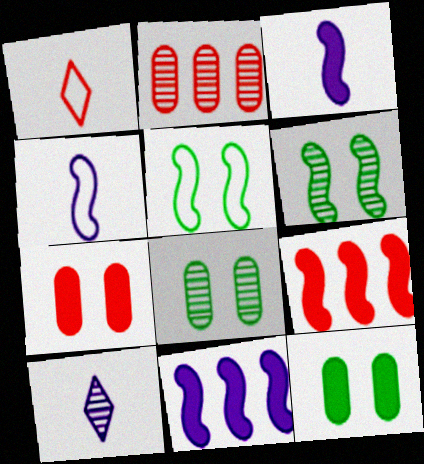[[1, 8, 11], 
[2, 6, 10], 
[4, 6, 9]]